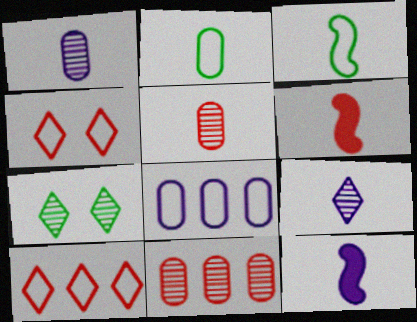[[2, 6, 9], 
[3, 4, 8], 
[4, 6, 11], 
[6, 7, 8]]